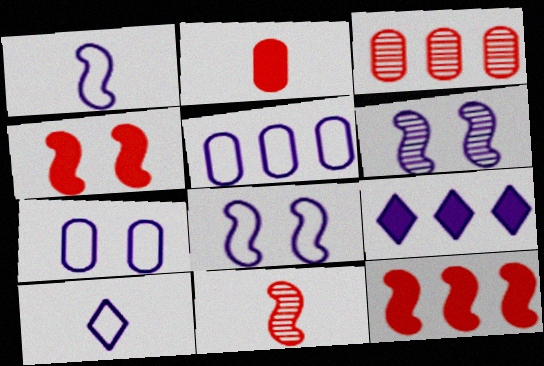[[5, 8, 10]]